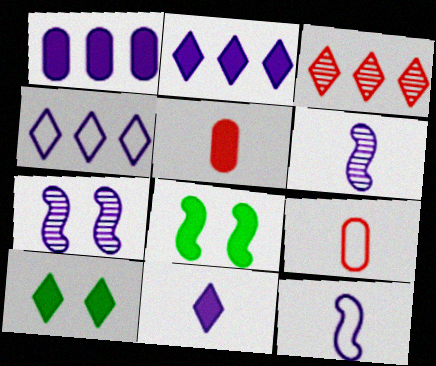[[2, 5, 8]]